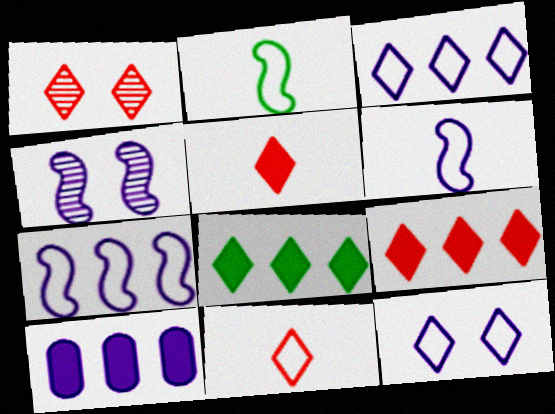[[1, 2, 10], 
[1, 9, 11]]